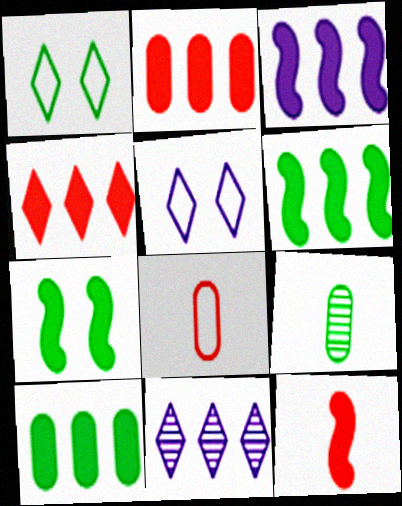[[1, 6, 9], 
[3, 4, 10], 
[3, 7, 12], 
[7, 8, 11]]